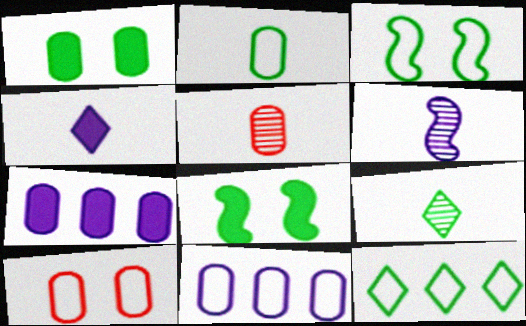[[1, 5, 11], 
[2, 3, 12], 
[2, 10, 11], 
[5, 6, 9]]